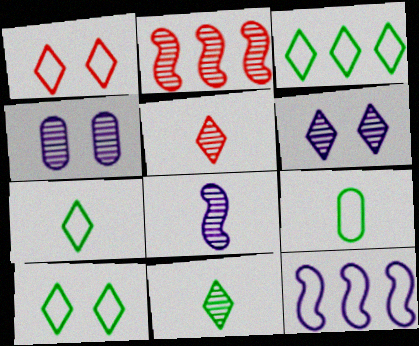[[1, 9, 12], 
[2, 4, 11], 
[3, 7, 10]]